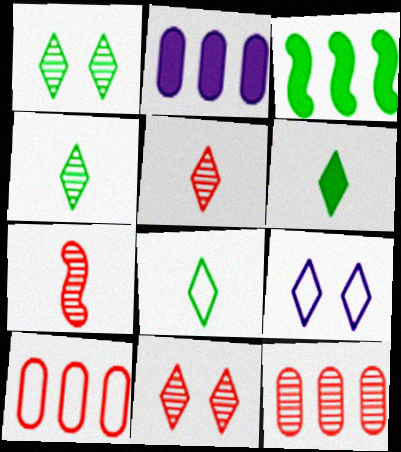[[4, 6, 8], 
[7, 11, 12]]